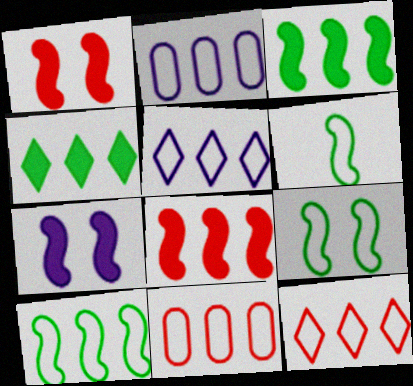[[2, 10, 12], 
[5, 10, 11], 
[6, 9, 10]]